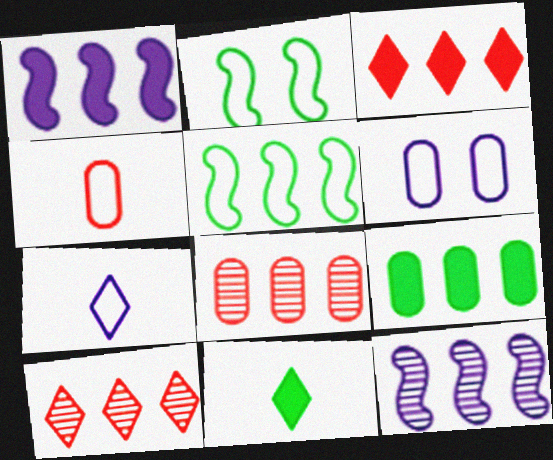[[1, 3, 9]]